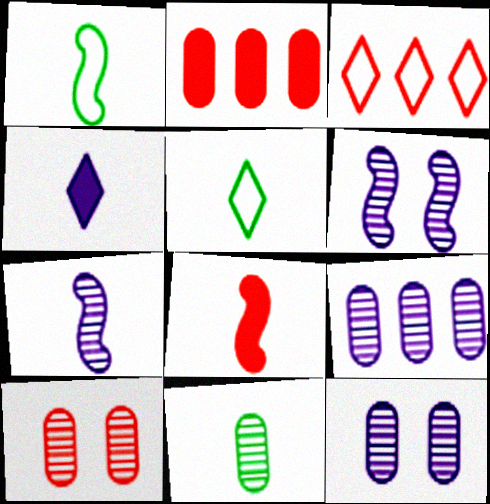[[1, 7, 8], 
[2, 5, 6], 
[3, 8, 10], 
[9, 10, 11]]